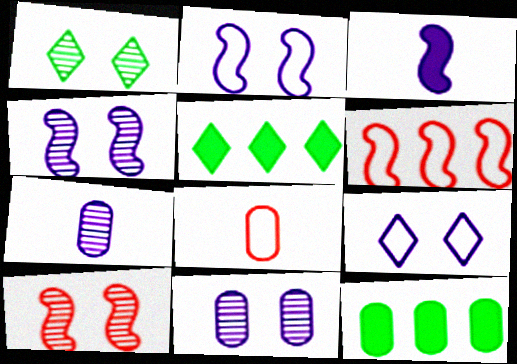[[1, 10, 11], 
[4, 5, 8], 
[8, 11, 12]]